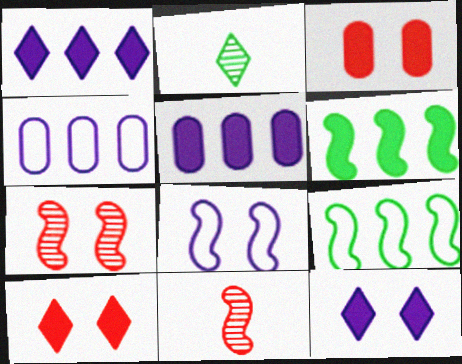[[6, 8, 11]]